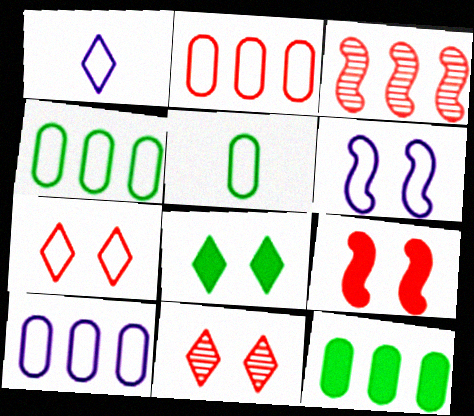[[1, 6, 10], 
[2, 4, 10]]